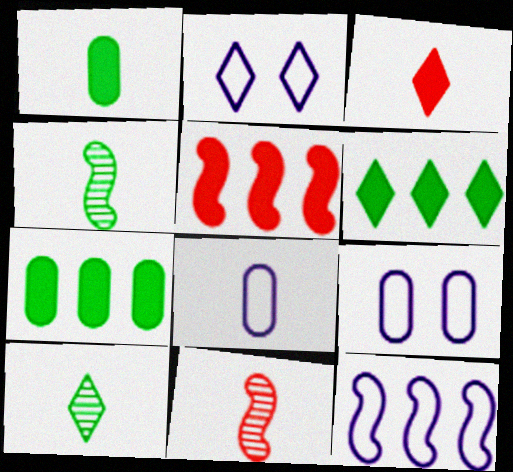[[2, 7, 11], 
[2, 8, 12], 
[3, 4, 8], 
[5, 9, 10], 
[6, 9, 11]]